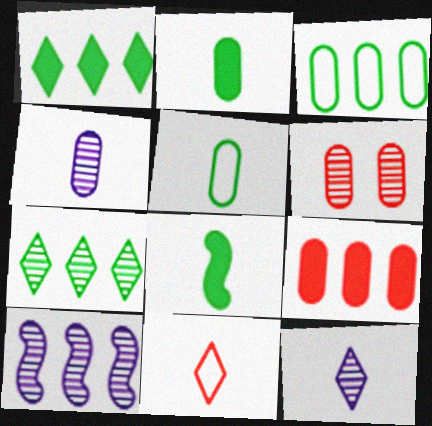[[4, 8, 11]]